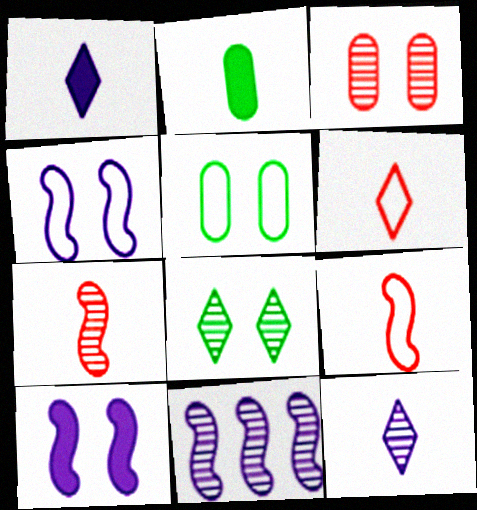[[2, 9, 12]]